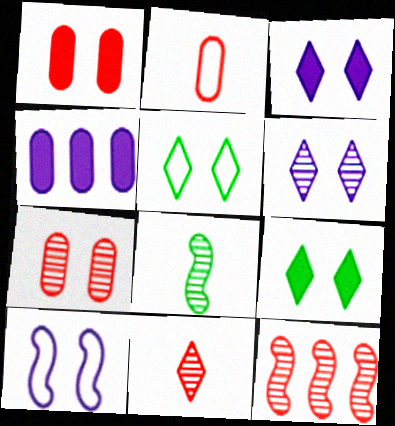[[7, 9, 10], 
[7, 11, 12]]